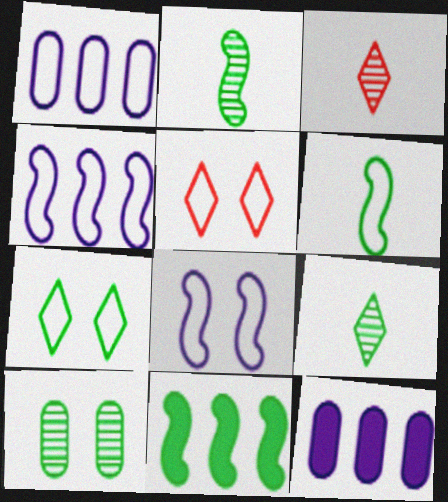[[1, 5, 6], 
[2, 5, 12]]